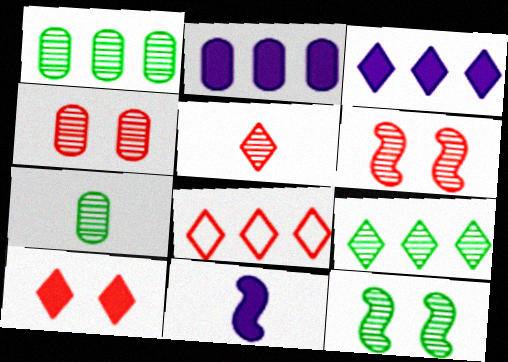[[3, 8, 9], 
[5, 8, 10], 
[7, 9, 12]]